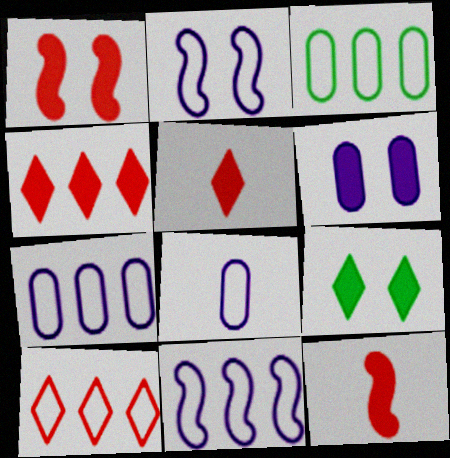[[1, 6, 9], 
[3, 10, 11]]